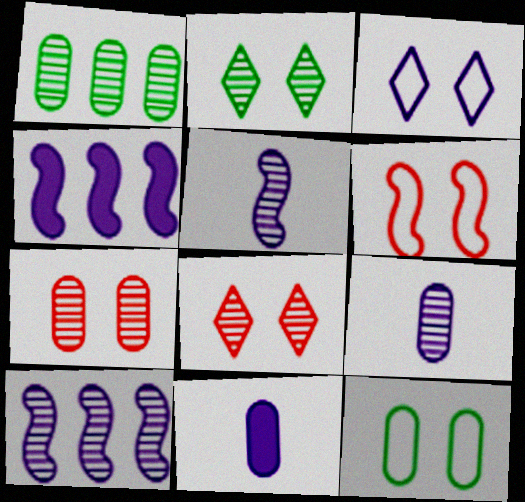[[1, 5, 8], 
[1, 7, 9], 
[3, 4, 9], 
[3, 6, 12], 
[3, 10, 11]]